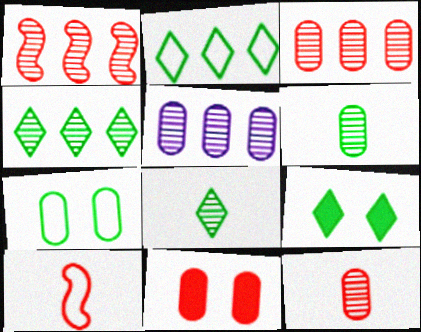[[1, 4, 5], 
[2, 8, 9], 
[5, 9, 10]]